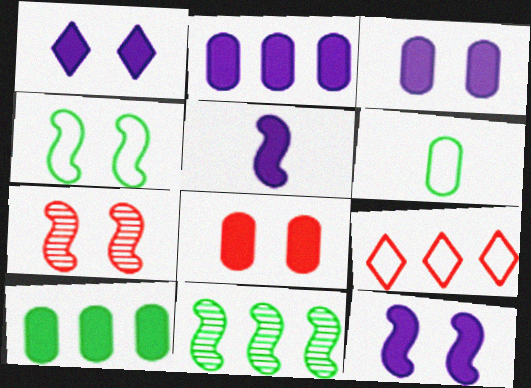[[1, 2, 5], 
[1, 3, 12], 
[2, 9, 11], 
[4, 7, 12]]